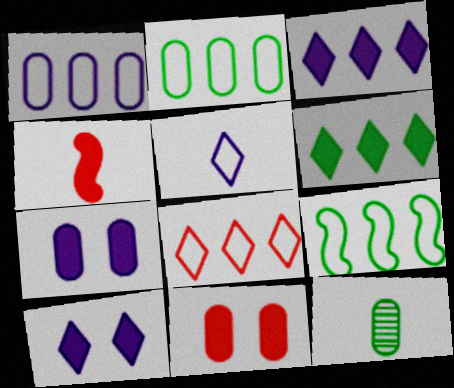[[1, 8, 9], 
[1, 11, 12], 
[4, 5, 12], 
[4, 6, 7]]